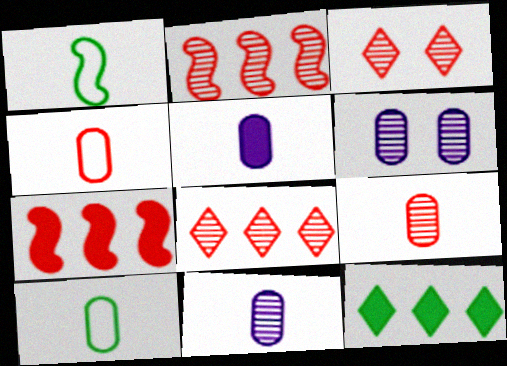[[2, 3, 9], 
[3, 4, 7], 
[5, 9, 10]]